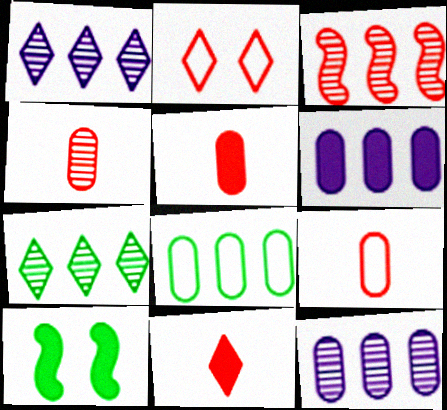[[1, 9, 10], 
[2, 3, 5], 
[3, 7, 12], 
[4, 5, 9], 
[6, 10, 11]]